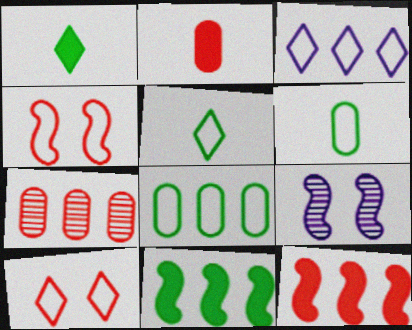[[3, 4, 6], 
[3, 5, 10], 
[3, 7, 11]]